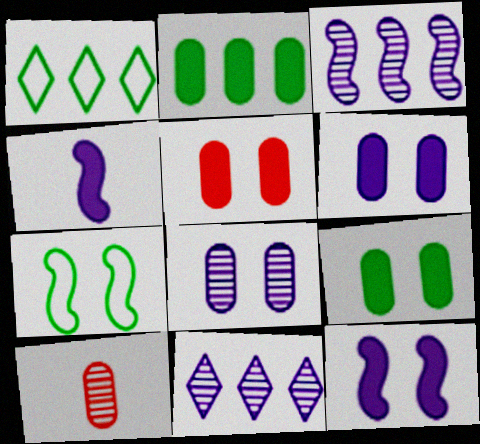[[1, 10, 12], 
[5, 6, 9]]